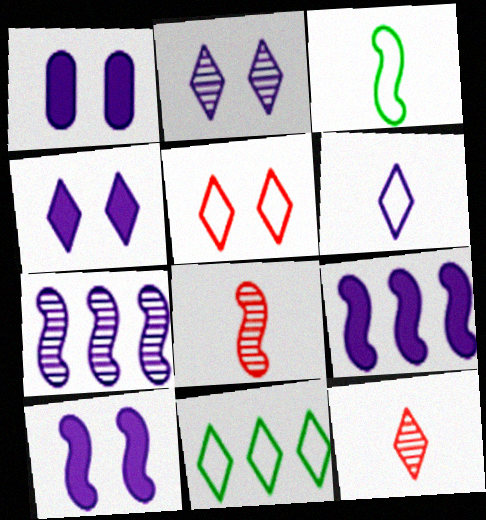[[1, 4, 10], 
[1, 6, 7], 
[1, 8, 11], 
[4, 11, 12], 
[5, 6, 11]]